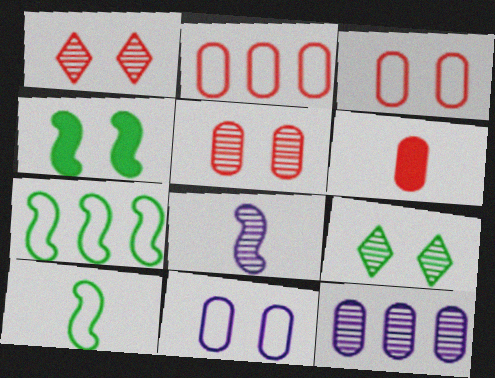[[1, 4, 11], 
[2, 5, 6]]